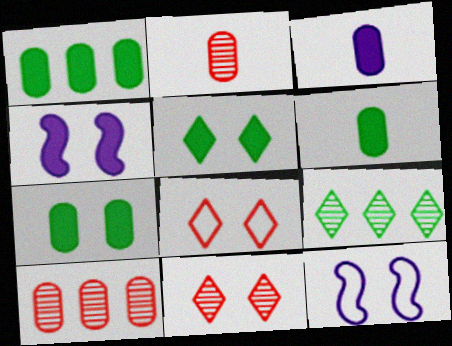[[1, 6, 7], 
[7, 11, 12]]